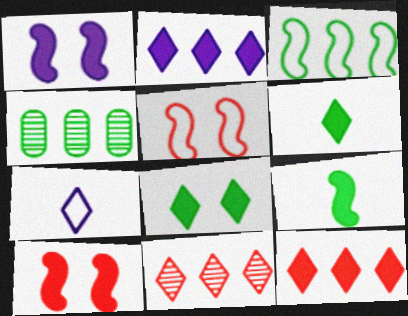[[4, 7, 10], 
[7, 8, 11]]